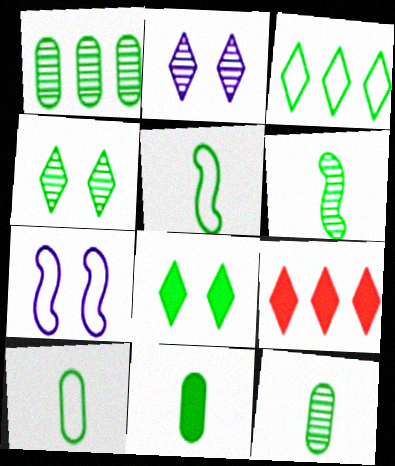[[1, 4, 6], 
[1, 5, 8], 
[7, 9, 12], 
[10, 11, 12]]